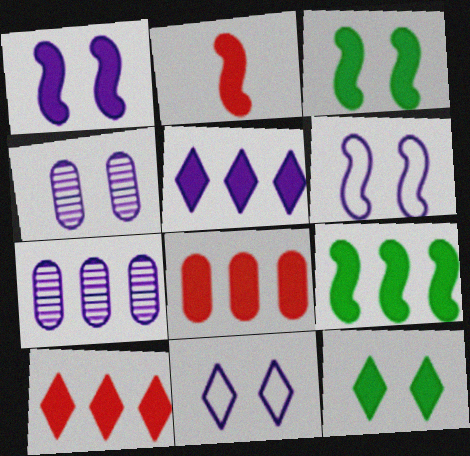[[1, 2, 9], 
[1, 4, 11], 
[5, 8, 9]]